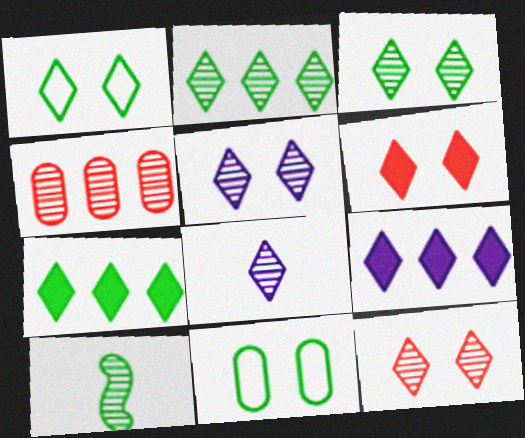[[1, 5, 6], 
[2, 8, 12], 
[3, 5, 12], 
[4, 5, 10], 
[7, 10, 11]]